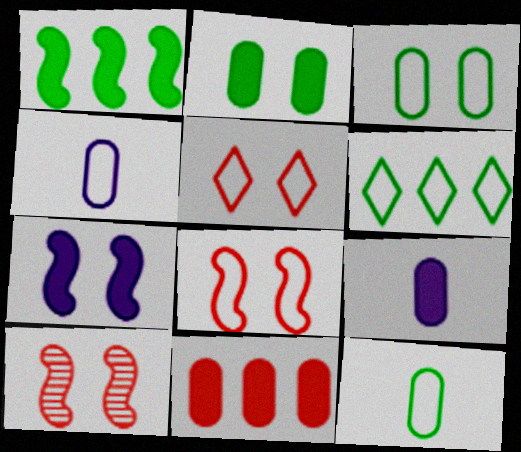[[2, 9, 11], 
[4, 6, 8], 
[6, 9, 10]]